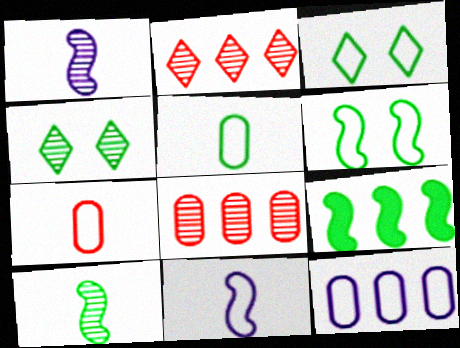[[1, 4, 8], 
[2, 9, 12], 
[4, 5, 9], 
[6, 9, 10]]